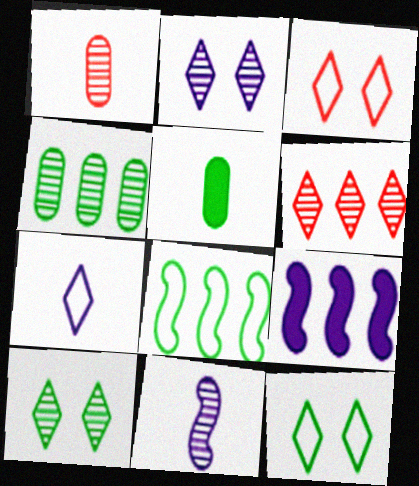[[1, 9, 12], 
[5, 8, 10]]